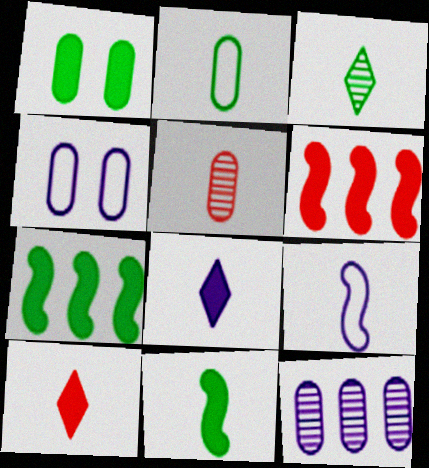[[1, 6, 8], 
[2, 3, 11], 
[3, 4, 6]]